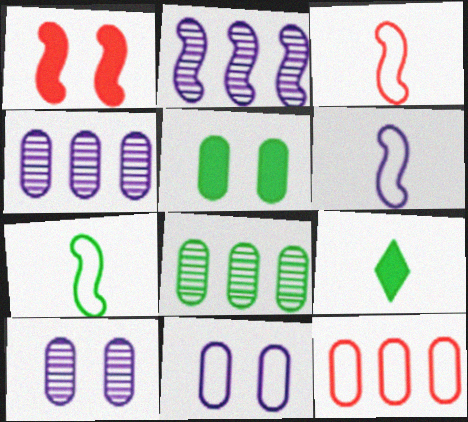[[1, 2, 7], 
[3, 6, 7]]